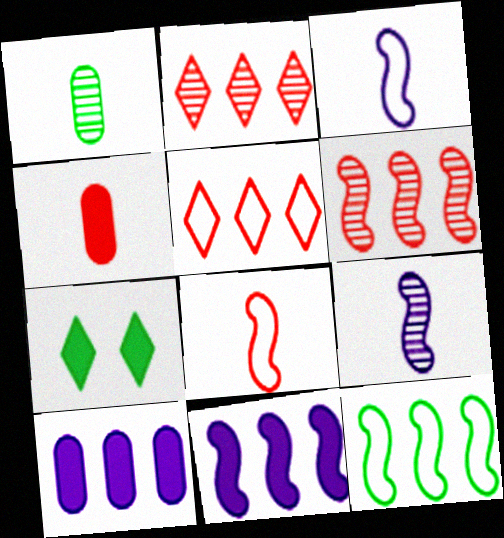[[1, 7, 12], 
[2, 10, 12], 
[4, 7, 11], 
[6, 11, 12]]